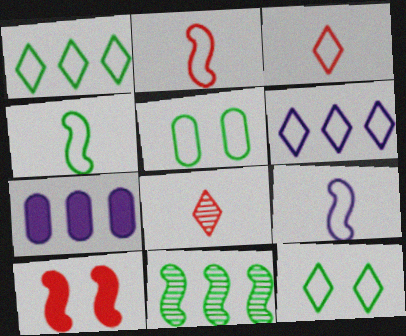[[1, 4, 5], 
[2, 4, 9], 
[2, 5, 6], 
[3, 6, 12], 
[9, 10, 11]]